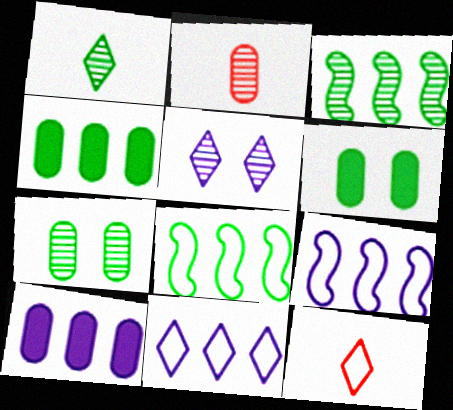[[1, 3, 7], 
[1, 6, 8], 
[2, 3, 5]]